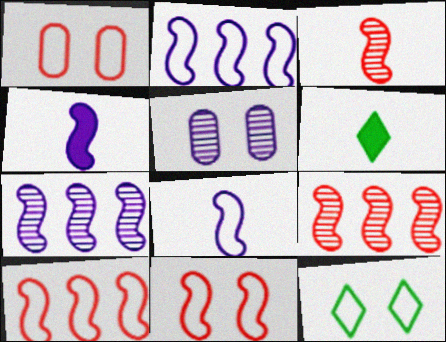[[1, 6, 7], 
[5, 6, 10]]